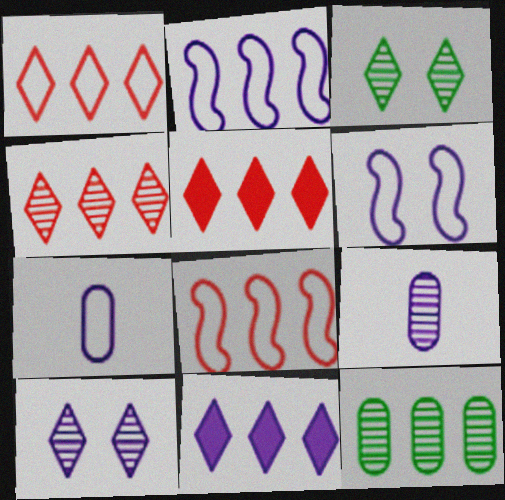[[1, 4, 5], 
[2, 5, 12], 
[6, 9, 11], 
[8, 11, 12]]